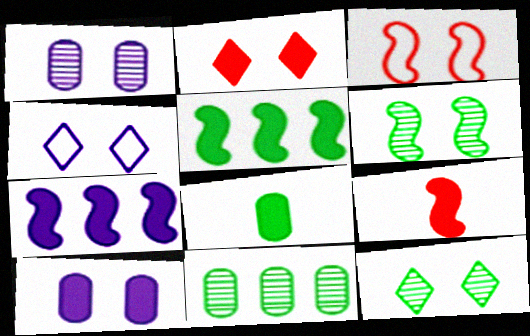[[2, 4, 12], 
[2, 7, 8], 
[3, 10, 12], 
[4, 9, 11]]